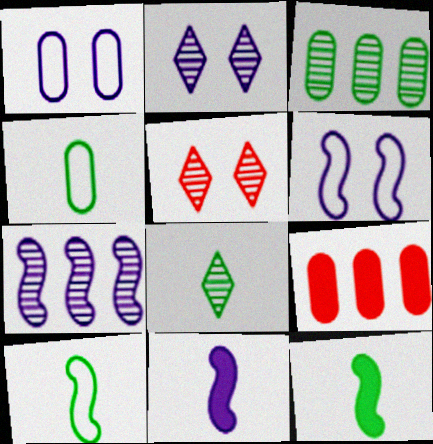[[2, 9, 10], 
[4, 8, 12], 
[6, 7, 11], 
[6, 8, 9]]